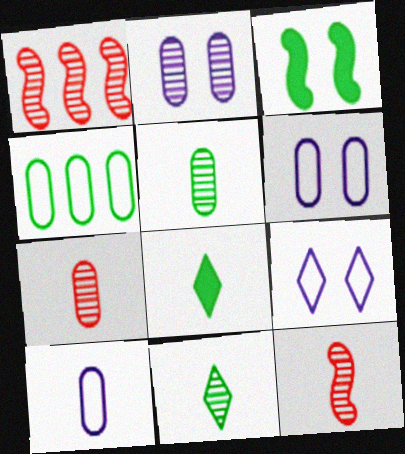[[1, 2, 11], 
[1, 6, 8], 
[3, 4, 11], 
[8, 10, 12]]